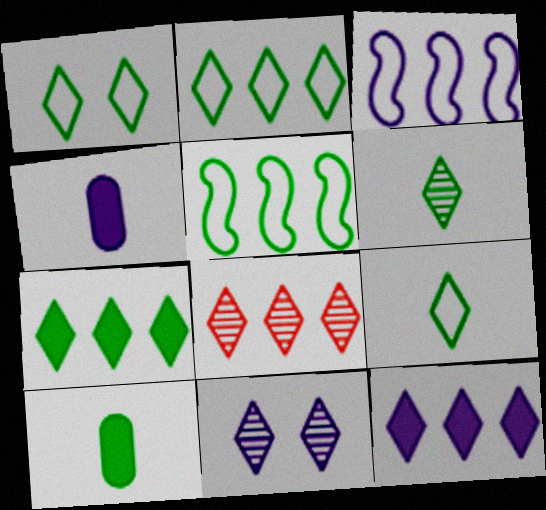[[1, 2, 9], 
[1, 6, 7], 
[2, 8, 12], 
[3, 4, 11], 
[6, 8, 11]]